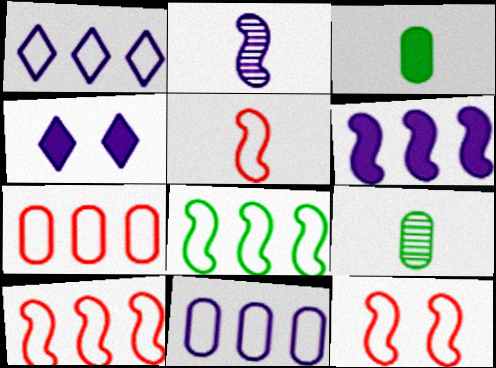[[1, 7, 8], 
[2, 4, 11], 
[4, 9, 10], 
[5, 10, 12]]